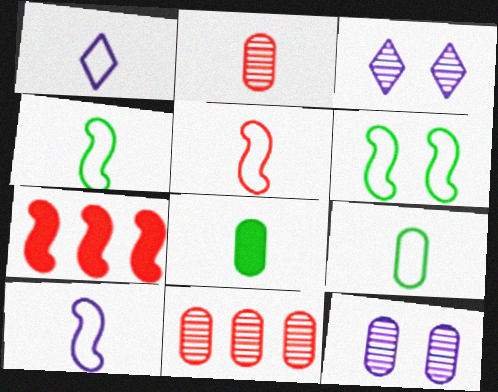[[1, 5, 9], 
[3, 7, 9], 
[4, 5, 10]]